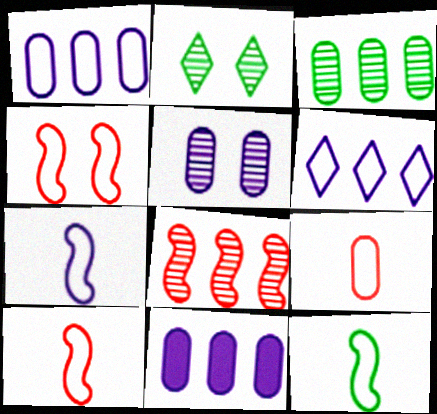[[2, 10, 11], 
[7, 10, 12]]